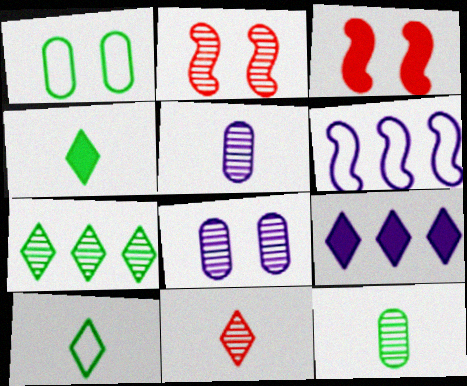[[2, 5, 7]]